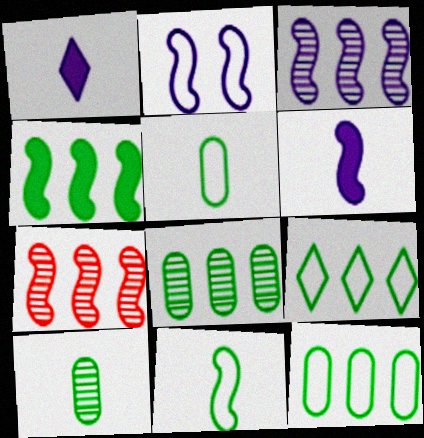[[2, 3, 6], 
[4, 8, 9]]